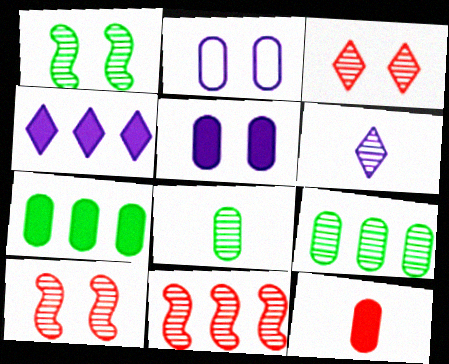[[2, 9, 12], 
[5, 7, 12], 
[6, 9, 10]]